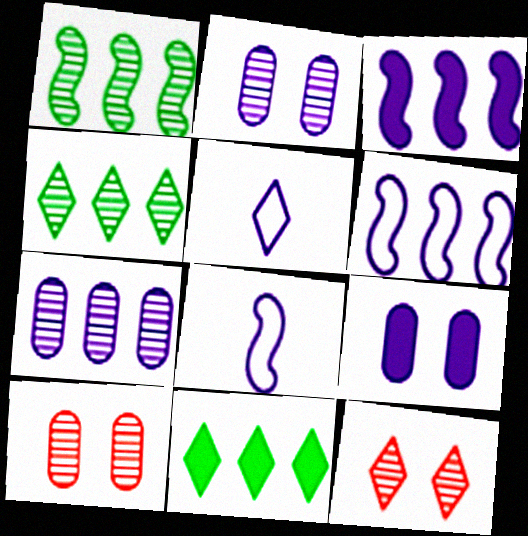[[2, 3, 5], 
[5, 11, 12], 
[8, 10, 11]]